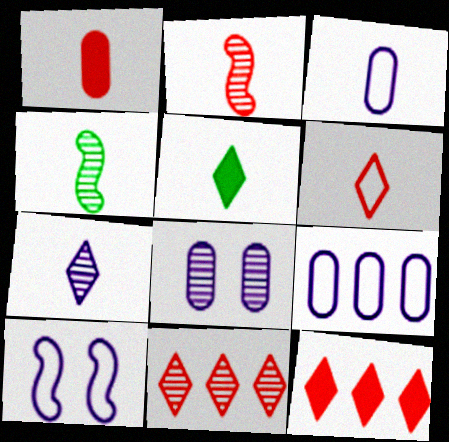[[1, 2, 6], 
[2, 3, 5], 
[4, 8, 11], 
[5, 6, 7]]